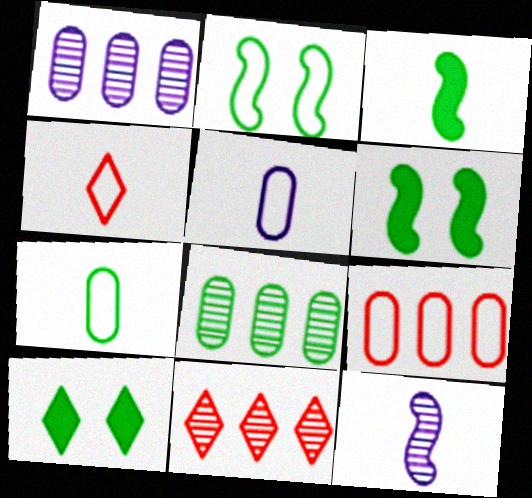[[1, 4, 6], 
[5, 6, 11], 
[9, 10, 12]]